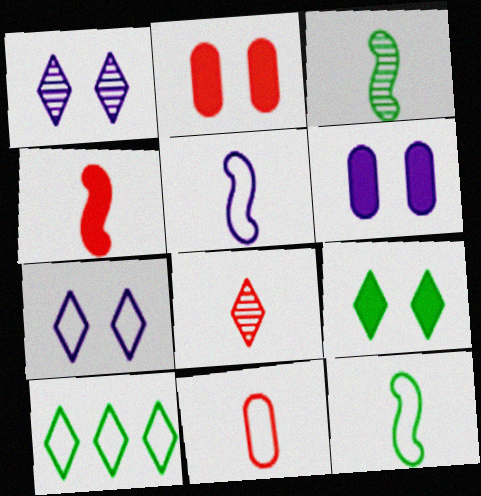[[3, 4, 5], 
[4, 8, 11]]